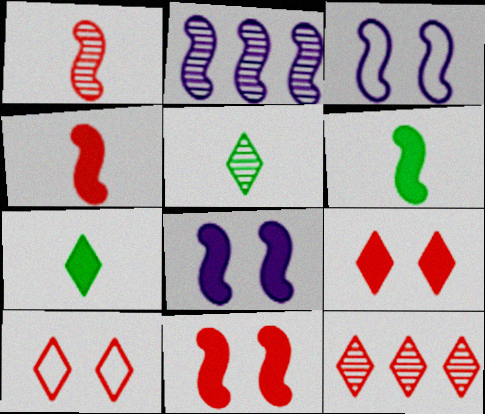[]